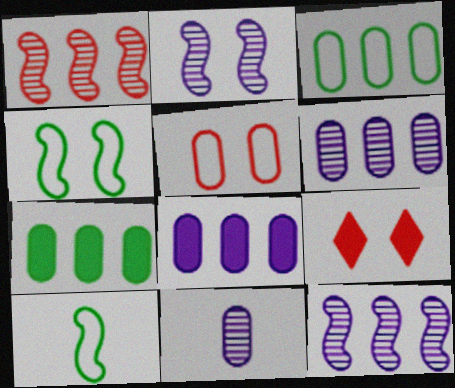[[5, 7, 11], 
[6, 9, 10]]